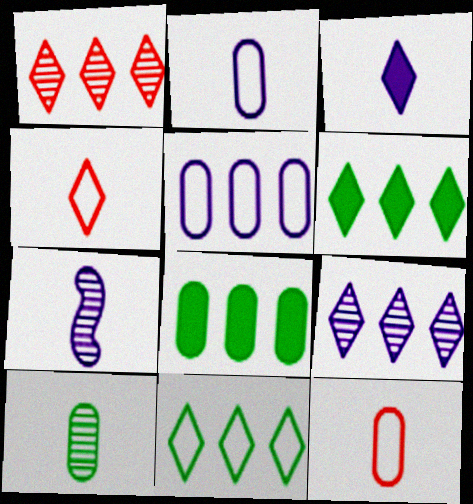[[2, 3, 7]]